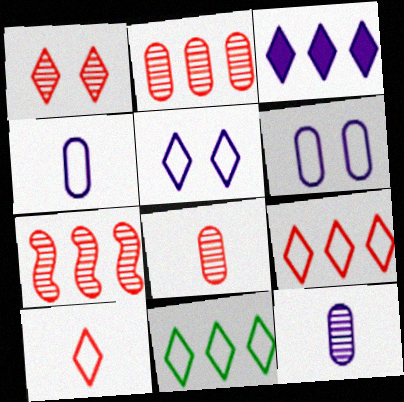[[1, 7, 8], 
[5, 10, 11]]